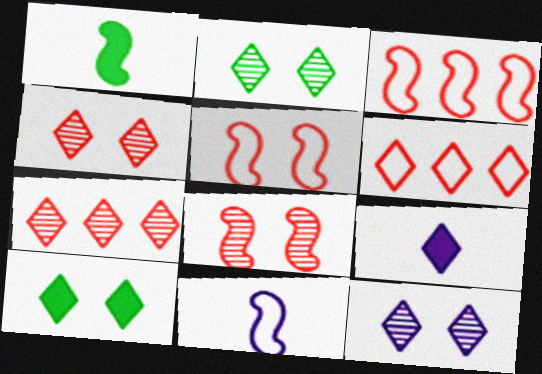[[2, 4, 12], 
[2, 6, 9]]